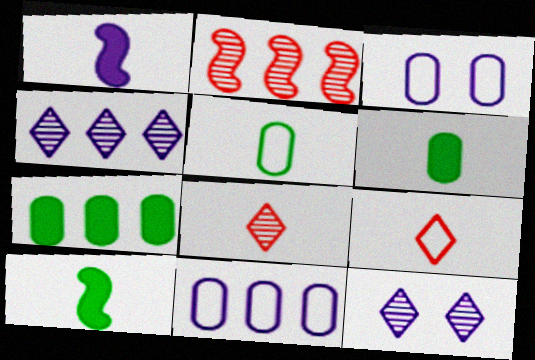[[1, 3, 4], 
[1, 5, 8], 
[1, 11, 12]]